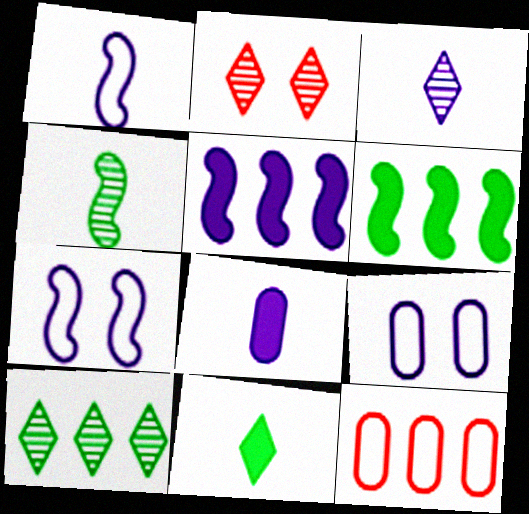[[1, 3, 8], 
[2, 3, 10], 
[3, 5, 9], 
[5, 10, 12]]